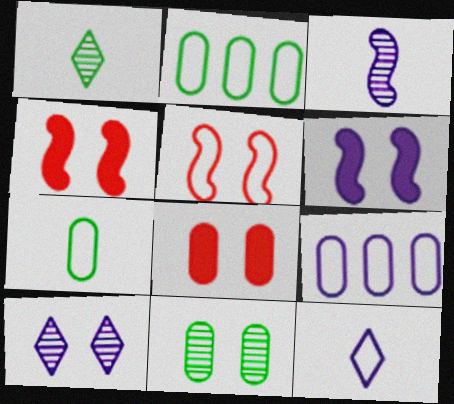[[1, 4, 9], 
[2, 5, 12]]